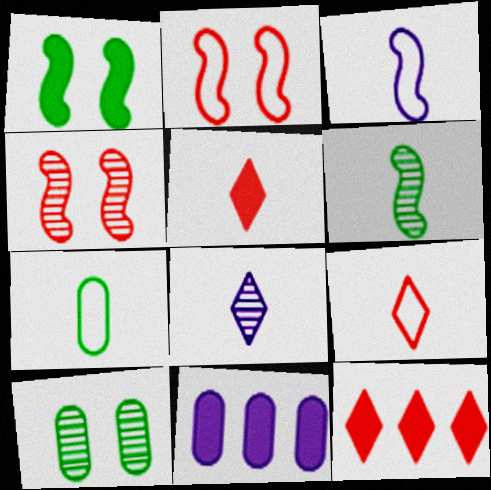[[1, 5, 11], 
[3, 7, 9], 
[3, 10, 12]]